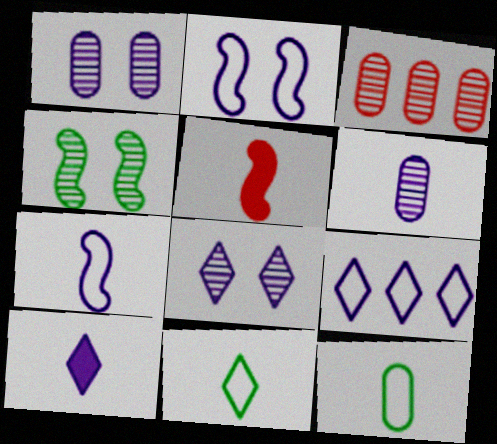[[5, 6, 11], 
[6, 7, 10], 
[8, 9, 10]]